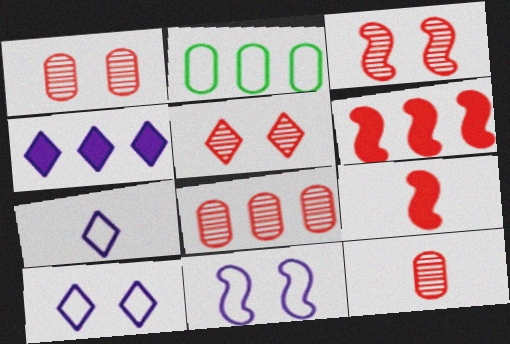[[1, 3, 5], 
[1, 8, 12]]